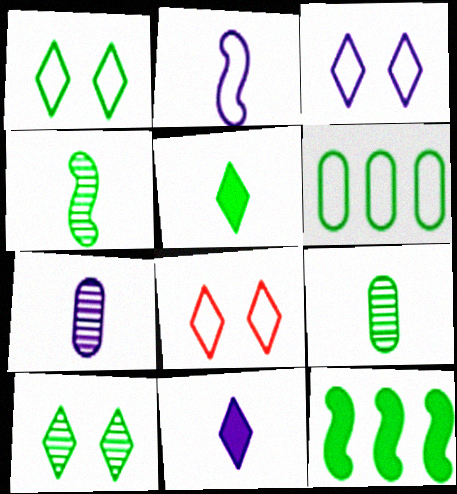[[1, 3, 8], 
[1, 9, 12], 
[2, 6, 8], 
[2, 7, 11], 
[7, 8, 12]]